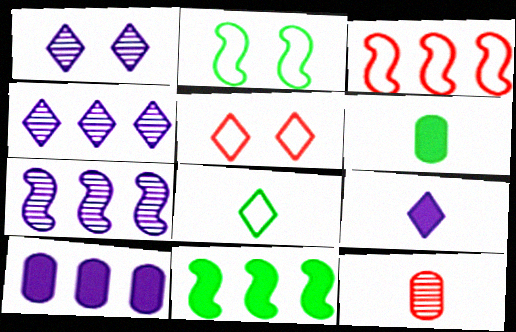[[1, 3, 6], 
[3, 7, 11], 
[5, 6, 7]]